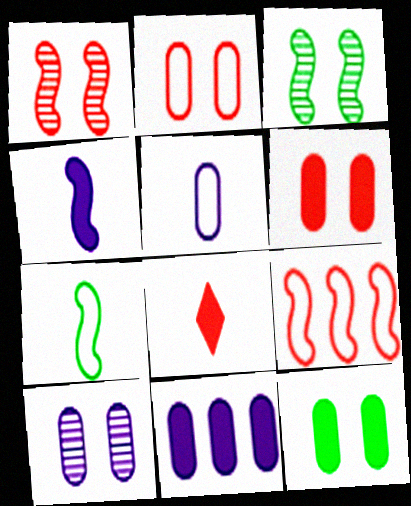[[2, 10, 12], 
[3, 4, 9], 
[5, 10, 11]]